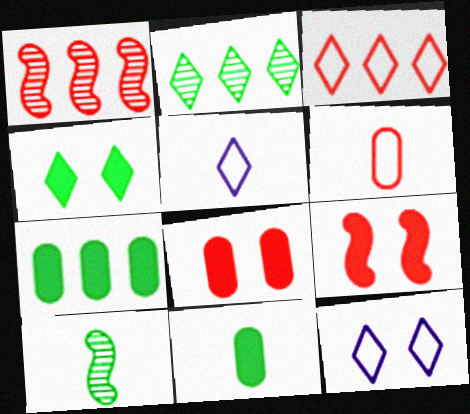[[1, 11, 12]]